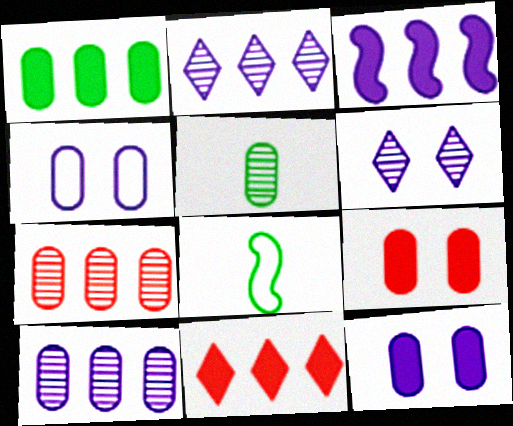[[1, 3, 11], 
[2, 8, 9]]